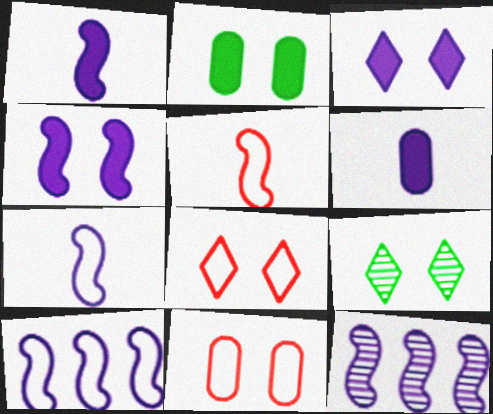[[3, 8, 9], 
[4, 7, 12], 
[4, 9, 11]]